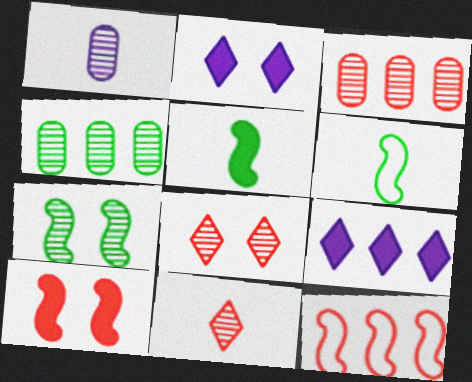[[2, 3, 6], 
[4, 9, 12]]